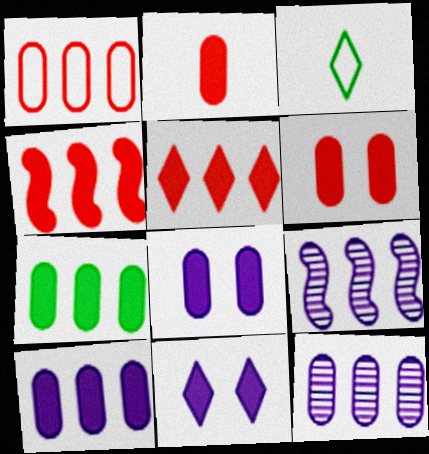[[1, 7, 12], 
[2, 7, 8], 
[3, 6, 9]]